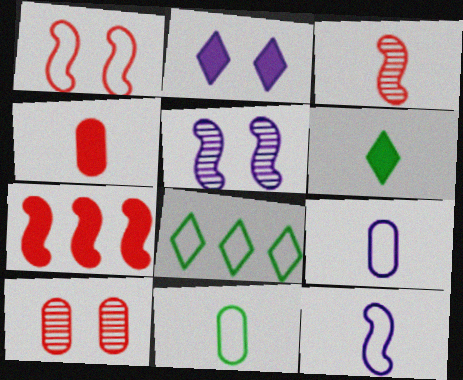[[1, 3, 7], 
[1, 8, 9], 
[3, 6, 9], 
[4, 5, 8]]